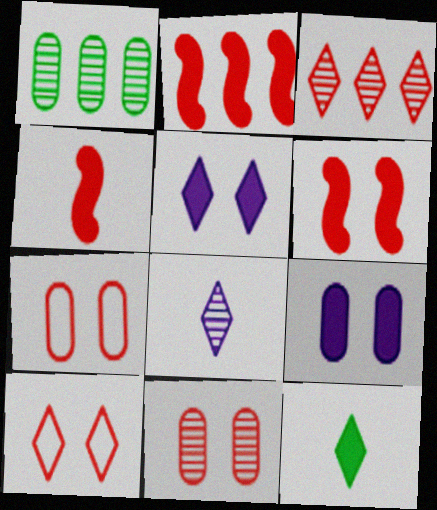[[2, 4, 6], 
[2, 9, 12], 
[3, 4, 7], 
[6, 10, 11]]